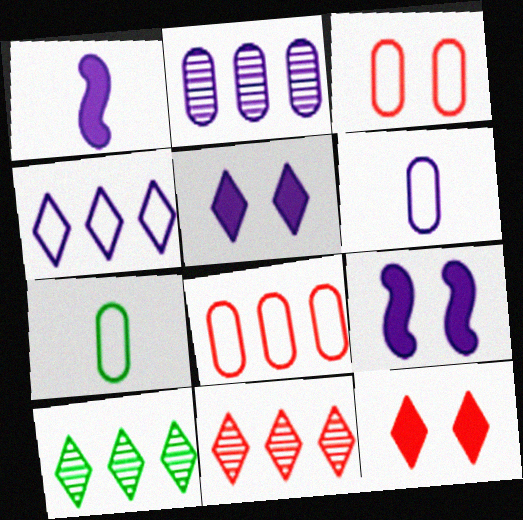[[1, 3, 10], 
[7, 9, 11]]